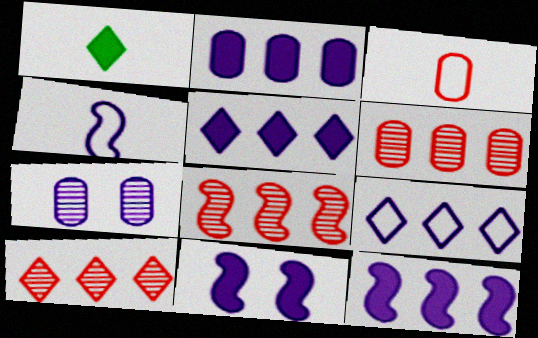[[2, 5, 12], 
[4, 5, 7], 
[6, 8, 10]]